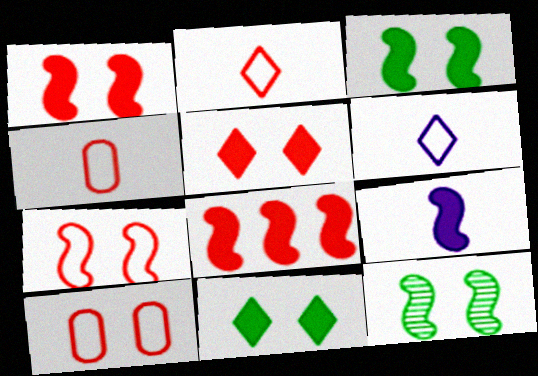[[3, 8, 9]]